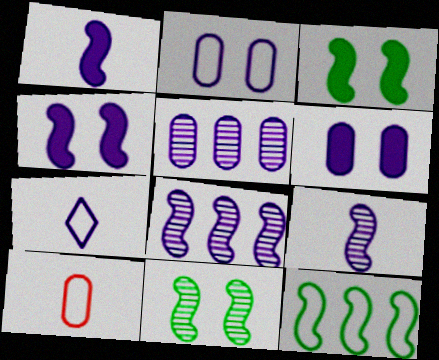[[4, 5, 7], 
[6, 7, 8]]